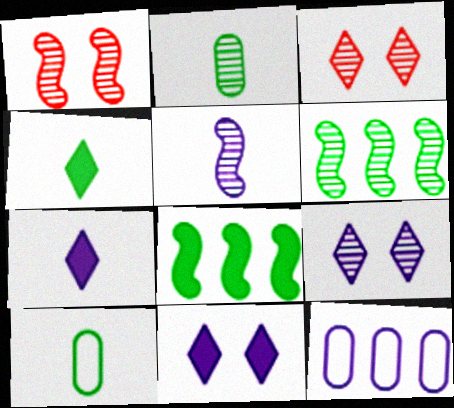[[1, 4, 12], 
[1, 5, 6], 
[5, 11, 12]]